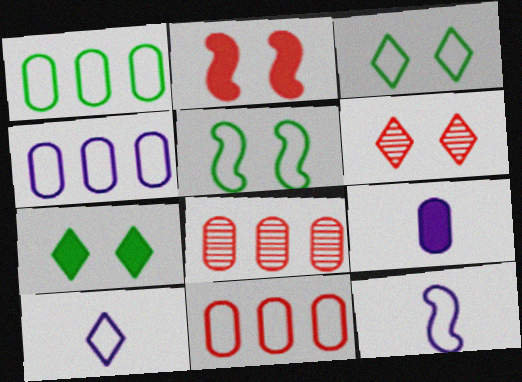[[1, 4, 11], 
[3, 11, 12], 
[5, 10, 11], 
[7, 8, 12]]